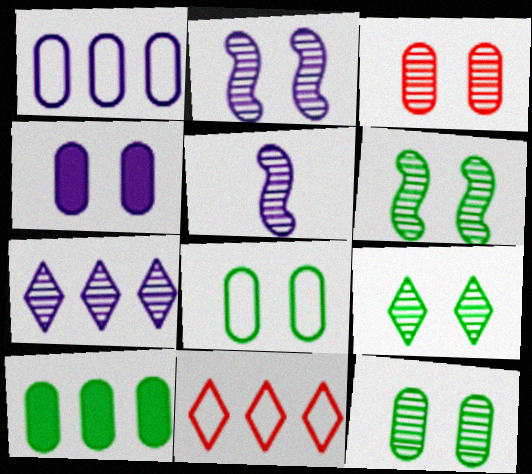[[2, 3, 9], 
[3, 4, 8], 
[6, 9, 12]]